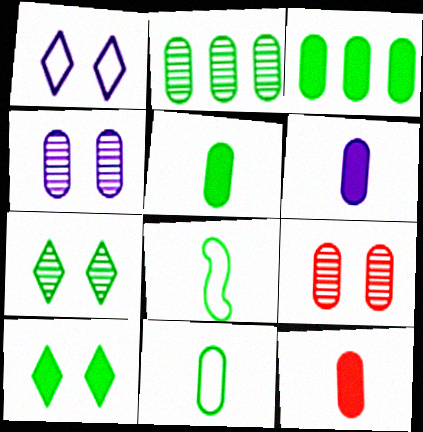[[2, 8, 10], 
[3, 7, 8], 
[5, 6, 12]]